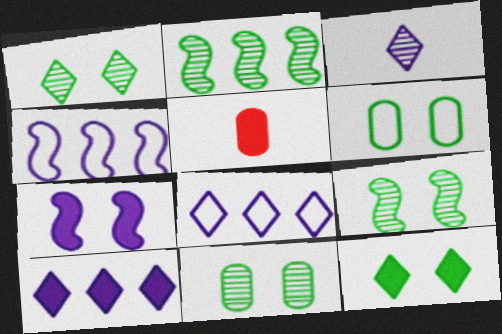[[1, 4, 5], 
[1, 9, 11], 
[5, 8, 9], 
[6, 9, 12]]